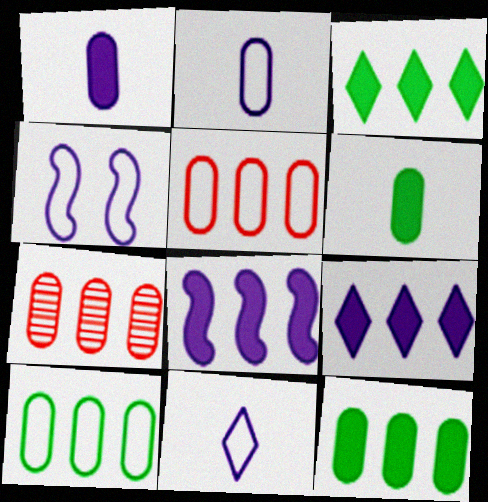[]